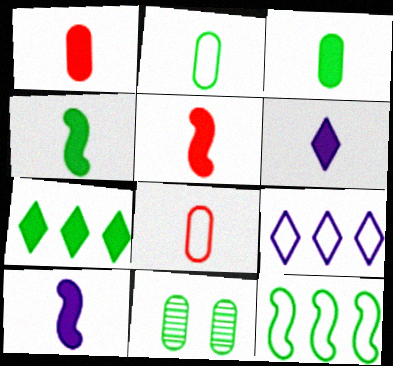[[1, 4, 6], 
[3, 5, 6], 
[4, 5, 10], 
[5, 9, 11]]